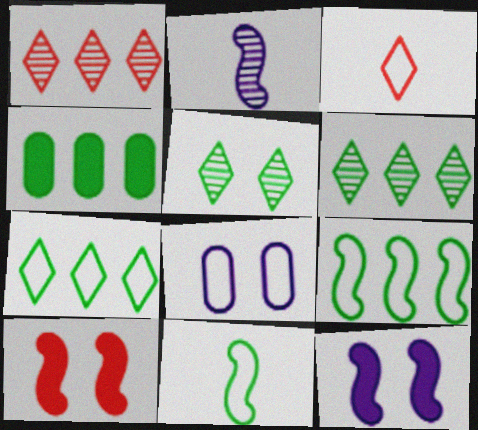[[2, 9, 10], 
[3, 8, 9], 
[4, 5, 11], 
[4, 6, 9], 
[5, 8, 10]]